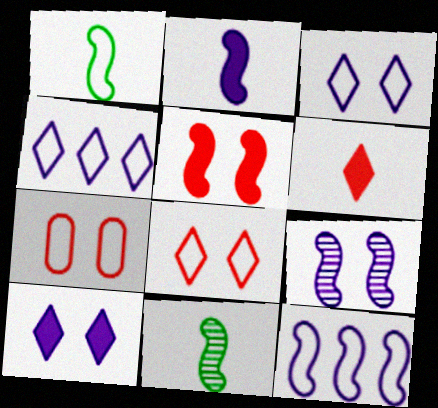[[1, 4, 7], 
[2, 9, 12], 
[5, 11, 12]]